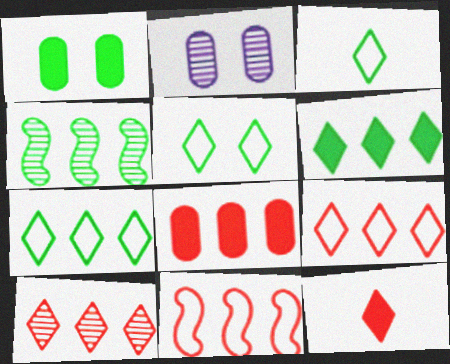[[1, 3, 4], 
[3, 5, 7], 
[8, 10, 11]]